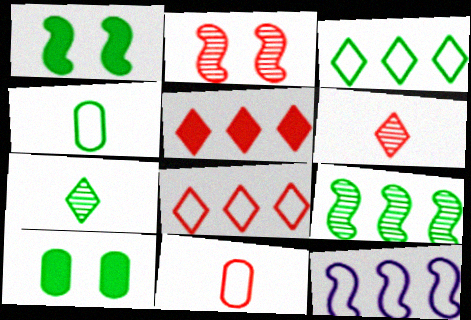[[2, 5, 11], 
[6, 10, 12]]